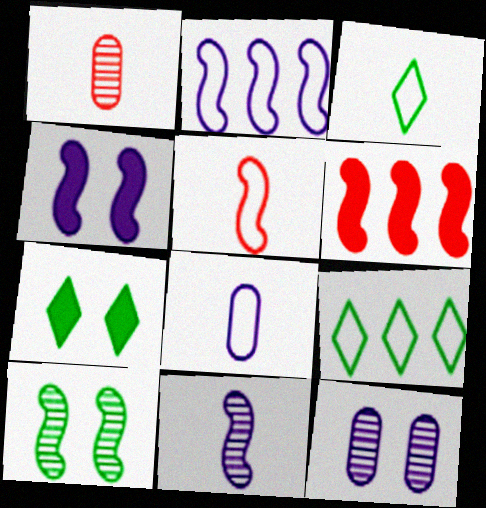[[1, 2, 7], 
[1, 4, 9], 
[2, 4, 11], 
[3, 5, 8], 
[3, 6, 12]]